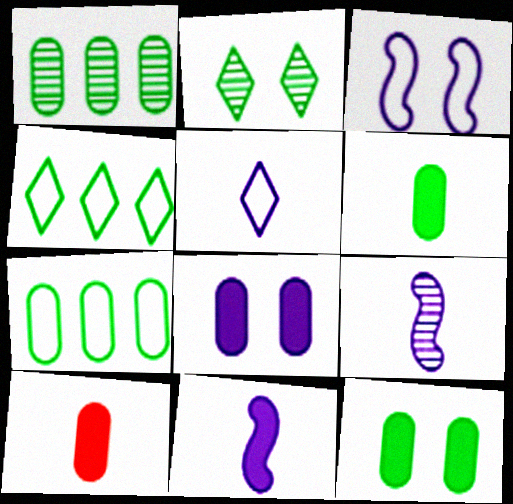[]